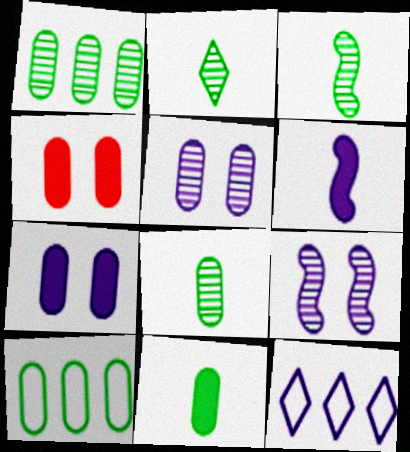[[2, 3, 8], 
[3, 4, 12], 
[5, 6, 12]]